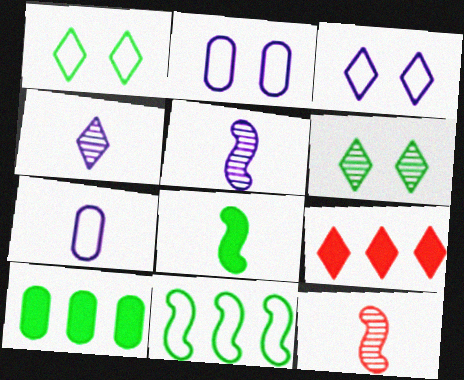[[1, 4, 9], 
[3, 10, 12]]